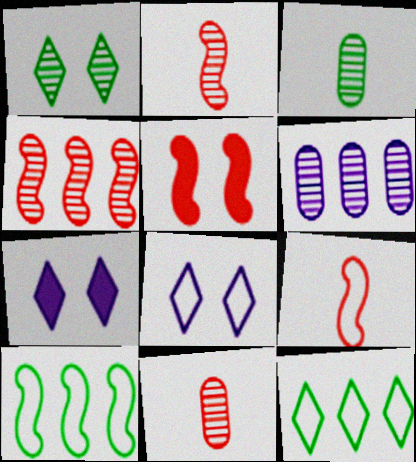[[1, 2, 6], 
[4, 5, 9], 
[7, 10, 11]]